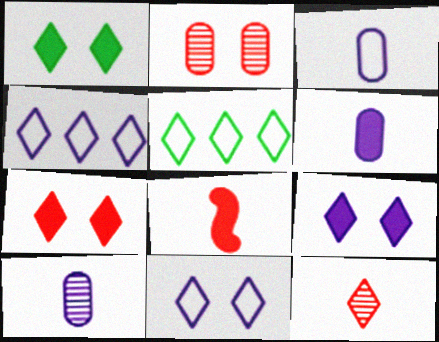[[1, 4, 12], 
[1, 7, 9], 
[3, 6, 10], 
[5, 9, 12]]